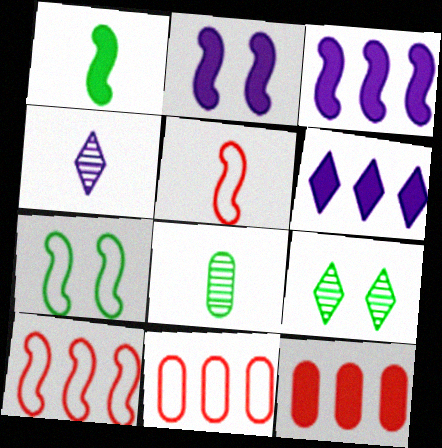[[4, 7, 12]]